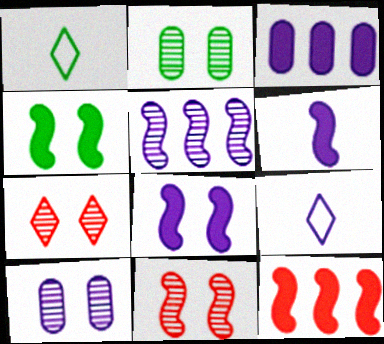[[1, 3, 11], 
[1, 10, 12], 
[2, 9, 12], 
[4, 6, 12]]